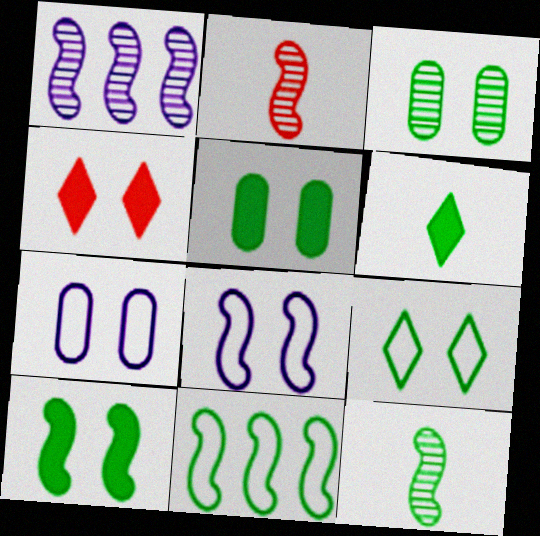[[3, 4, 8], 
[3, 6, 11], 
[3, 9, 10], 
[10, 11, 12]]